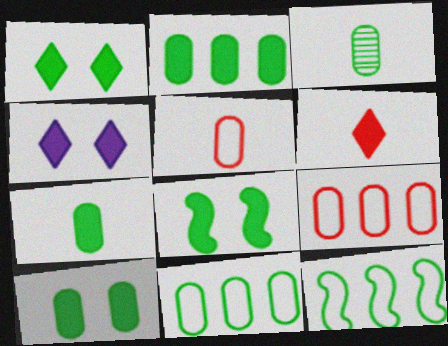[[1, 3, 12], 
[1, 8, 10], 
[2, 7, 10], 
[3, 10, 11]]